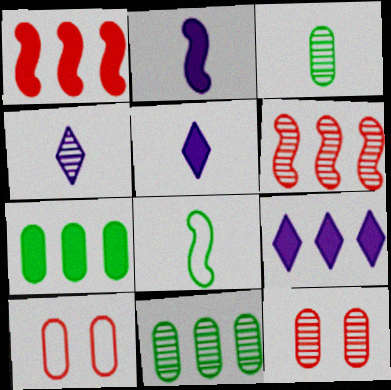[[1, 7, 9], 
[8, 9, 12]]